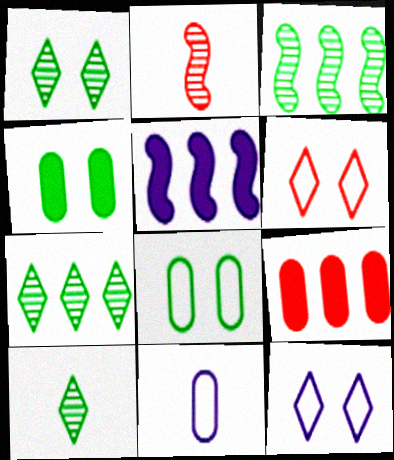[[1, 7, 10], 
[2, 6, 9]]